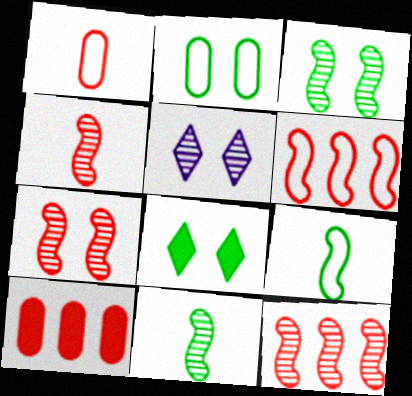[[2, 3, 8], 
[4, 7, 12], 
[5, 9, 10]]